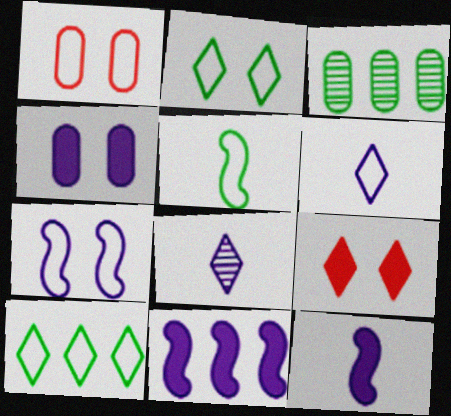[[1, 2, 7], 
[8, 9, 10]]